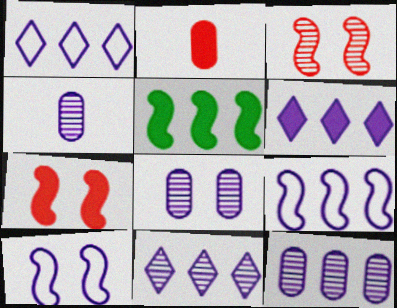[[1, 6, 11], 
[4, 6, 10], 
[4, 8, 12], 
[6, 9, 12]]